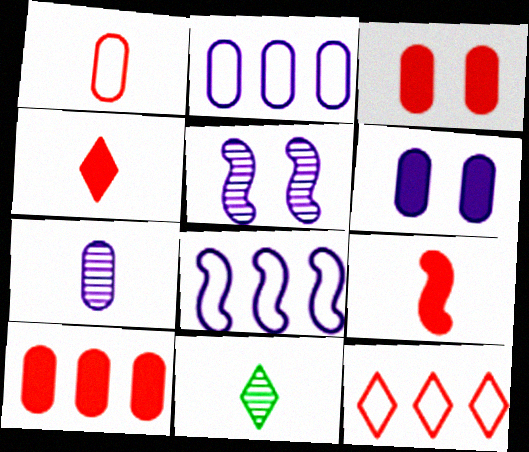[[2, 6, 7], 
[3, 8, 11]]